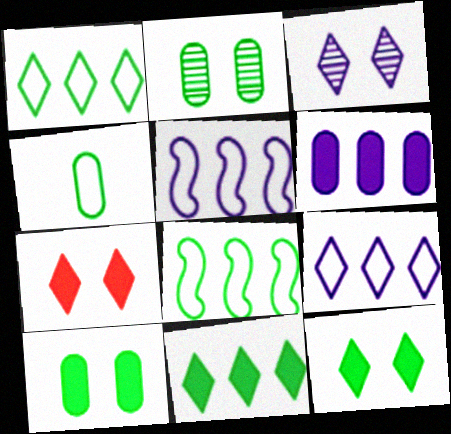[]